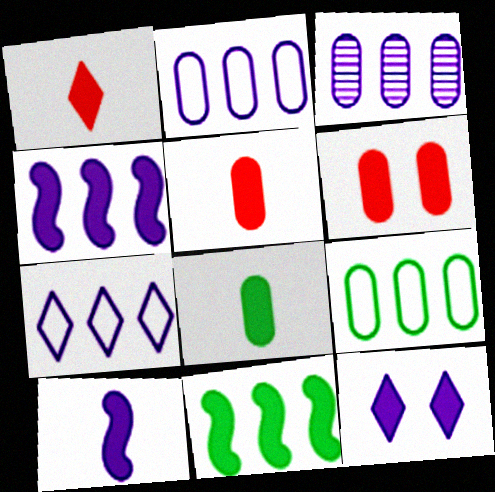[[1, 8, 10], 
[3, 4, 7], 
[5, 11, 12]]